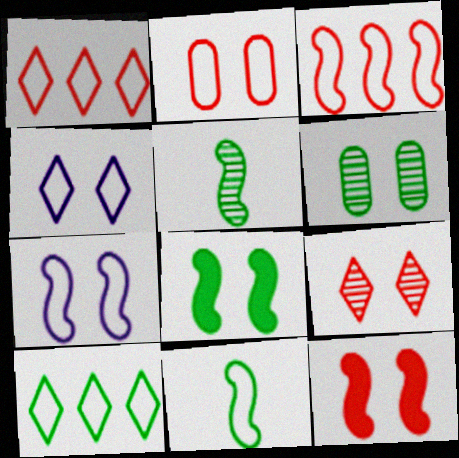[[2, 9, 12], 
[3, 7, 11], 
[4, 6, 12]]